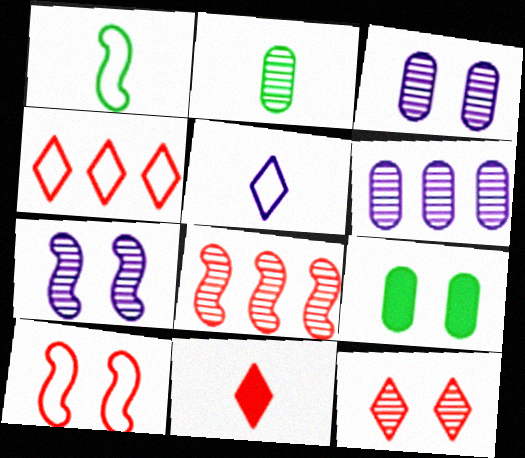[[4, 11, 12], 
[5, 8, 9]]